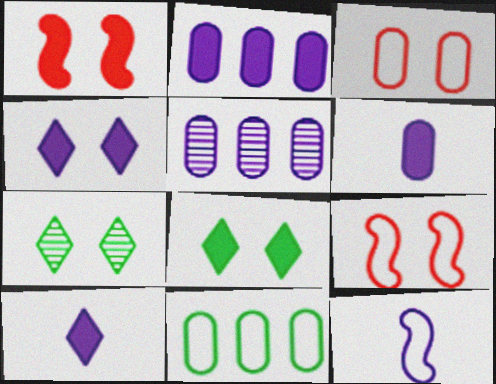[[4, 5, 12]]